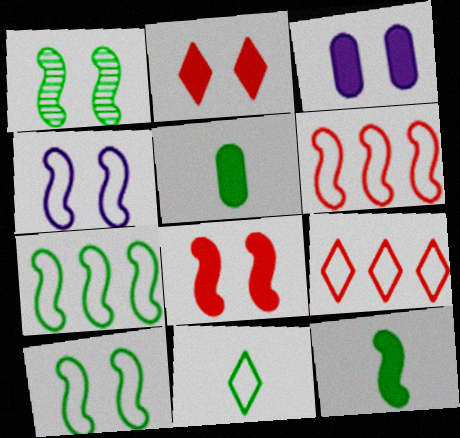[[1, 4, 8], 
[1, 7, 12]]